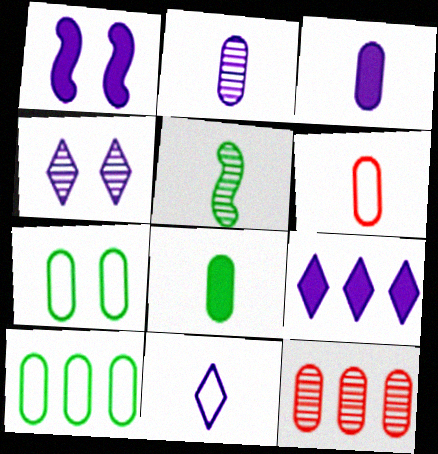[[1, 3, 9], 
[2, 6, 8], 
[3, 7, 12], 
[4, 5, 12], 
[4, 9, 11]]